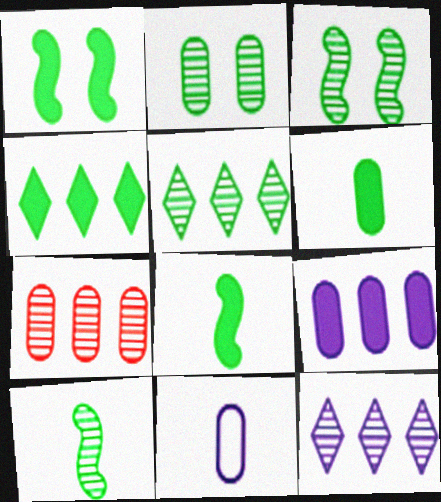[[1, 4, 6], 
[2, 5, 10]]